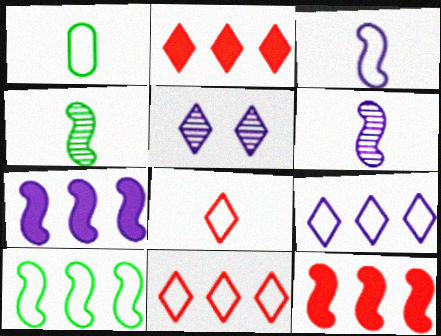[[1, 3, 8], 
[1, 5, 12]]